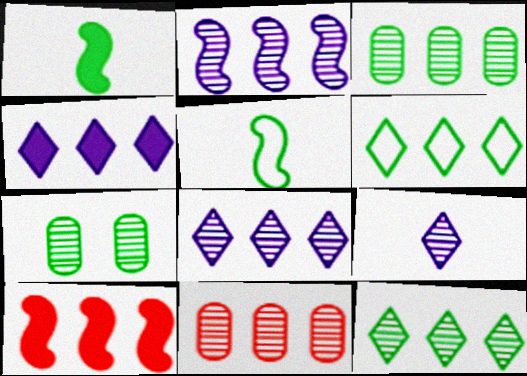[[1, 6, 7], 
[2, 11, 12]]